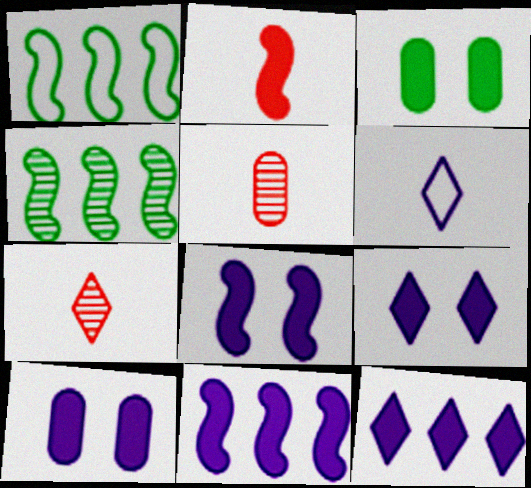[[1, 5, 9], 
[1, 7, 10], 
[2, 3, 12], 
[8, 9, 10]]